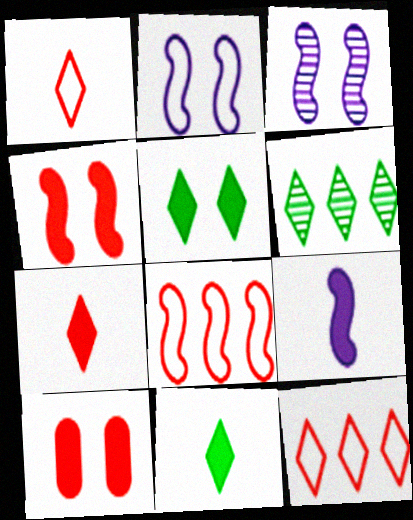[]